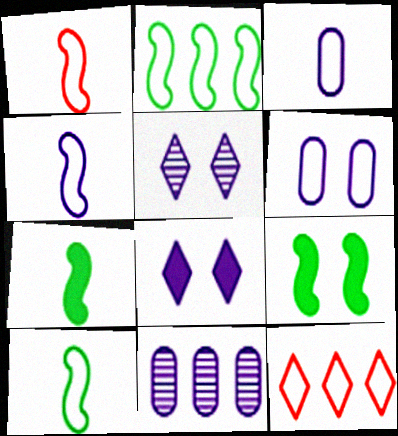[[1, 4, 10], 
[4, 8, 11], 
[6, 10, 12]]